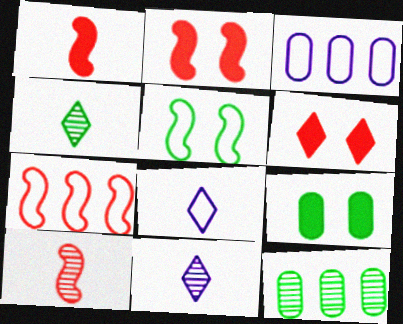[[2, 3, 4], 
[2, 7, 10], 
[2, 8, 12], 
[7, 9, 11]]